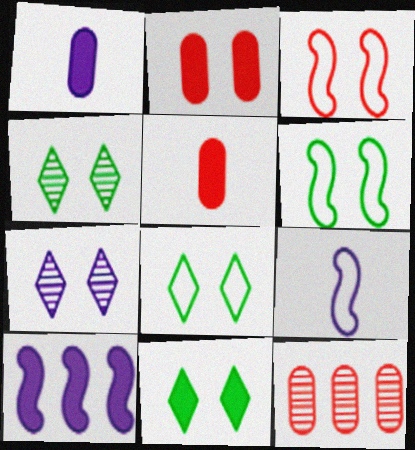[[2, 6, 7], 
[4, 8, 11], 
[5, 10, 11], 
[9, 11, 12]]